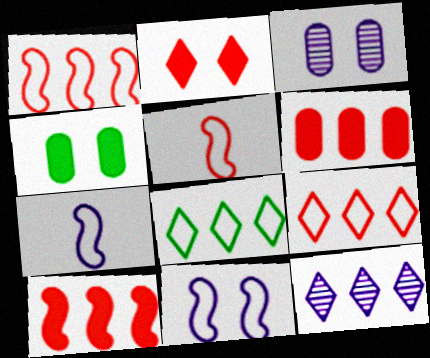[[4, 5, 12]]